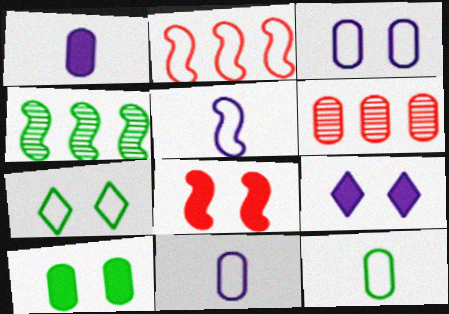[[2, 7, 11], 
[4, 5, 8], 
[6, 10, 11], 
[8, 9, 10]]